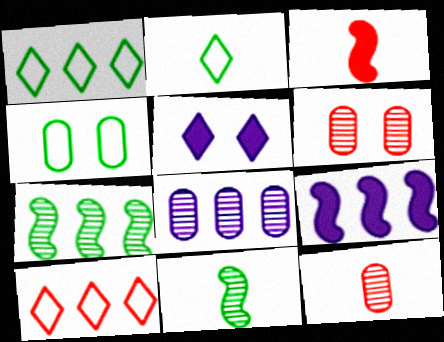[[2, 6, 9], 
[3, 6, 10]]